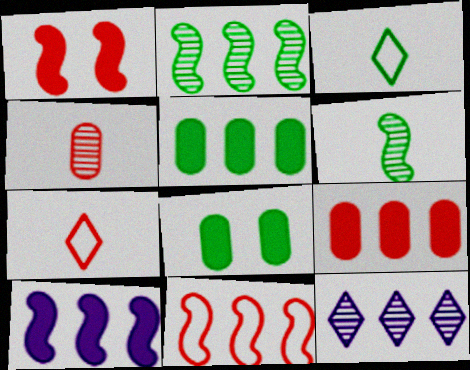[[2, 3, 8], 
[2, 10, 11], 
[5, 11, 12]]